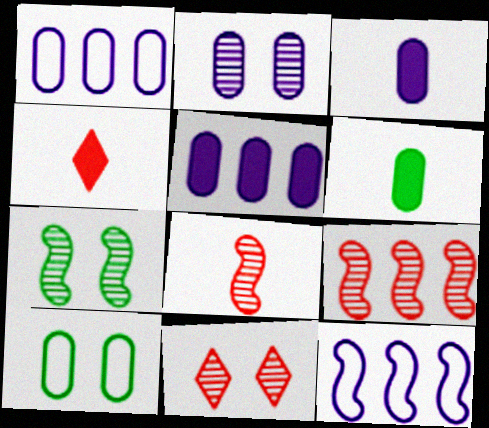[[1, 2, 3], 
[1, 4, 7], 
[2, 7, 11], 
[6, 11, 12]]